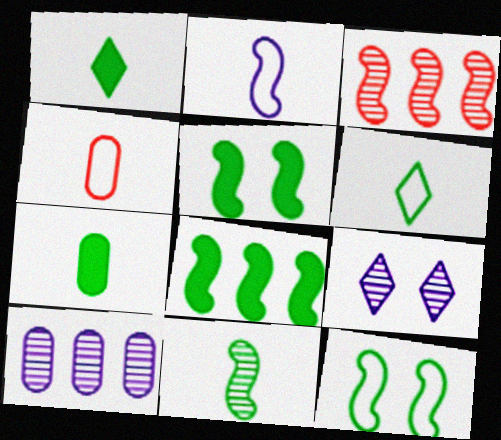[[2, 3, 5], 
[2, 4, 6], 
[4, 8, 9], 
[6, 7, 11], 
[8, 11, 12]]